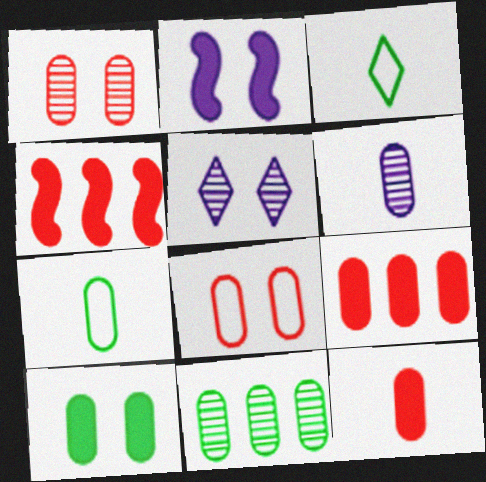[[1, 6, 11], 
[4, 5, 7], 
[6, 7, 12], 
[7, 10, 11]]